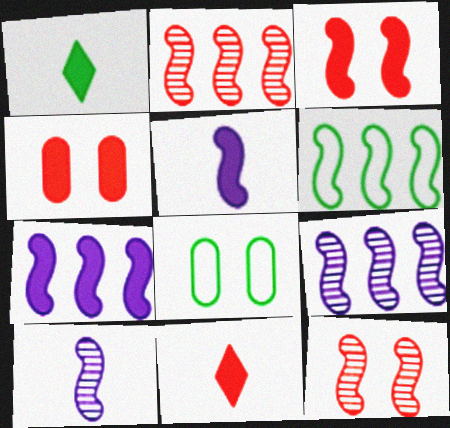[[1, 4, 7], 
[2, 6, 7], 
[3, 6, 10], 
[5, 6, 12], 
[8, 9, 11]]